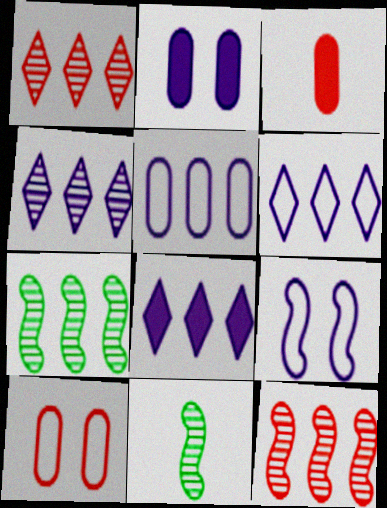[[4, 6, 8], 
[8, 10, 11]]